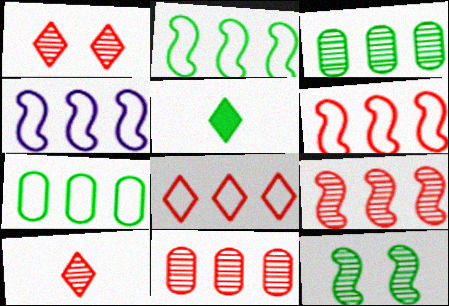[[2, 4, 6], 
[4, 7, 8], 
[5, 7, 12]]